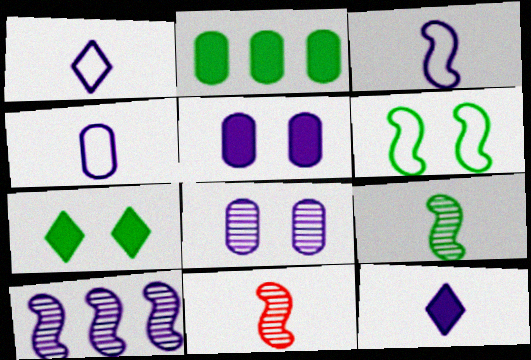[[1, 3, 4], 
[1, 5, 10]]